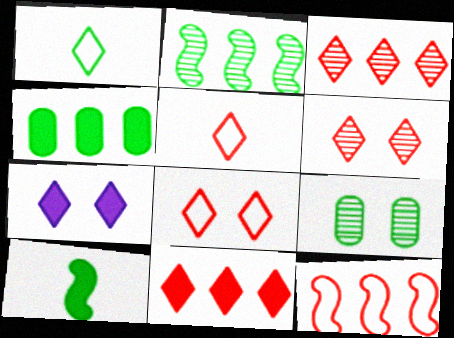[[1, 3, 7], 
[5, 6, 11]]